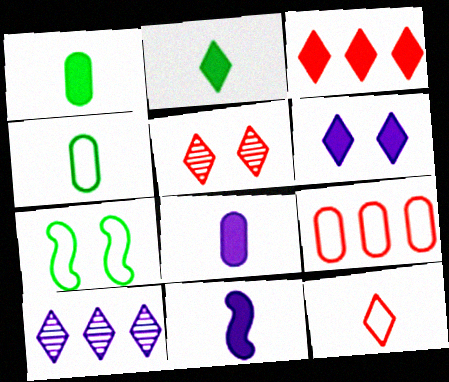[[2, 3, 6], 
[3, 5, 12]]